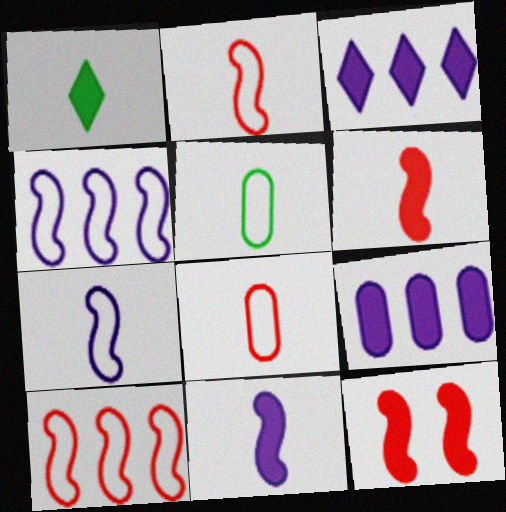[[1, 9, 12]]